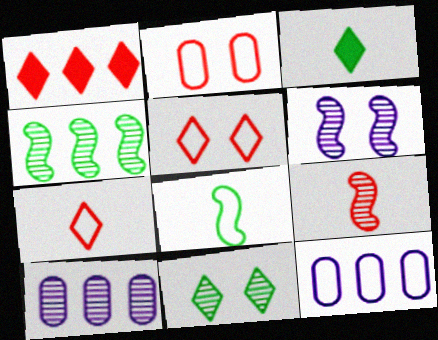[[1, 2, 9], 
[1, 4, 12], 
[4, 6, 9], 
[5, 8, 12], 
[9, 10, 11]]